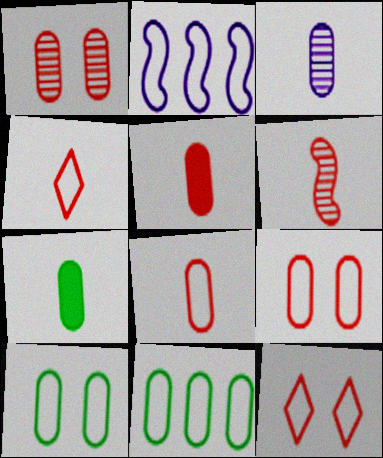[[2, 4, 10], 
[3, 7, 8], 
[4, 5, 6]]